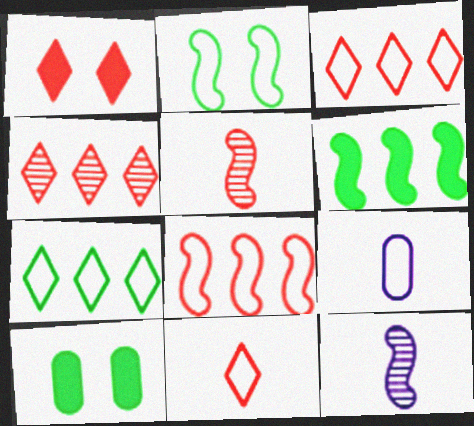[[1, 4, 11], 
[2, 3, 9], 
[3, 10, 12]]